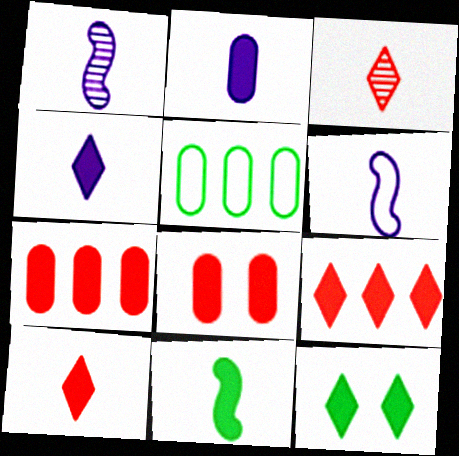[[2, 10, 11], 
[4, 9, 12]]